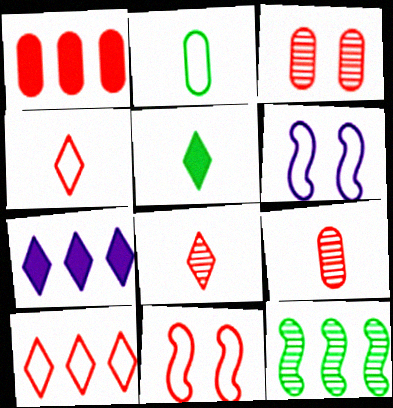[[1, 8, 11], 
[2, 6, 10]]